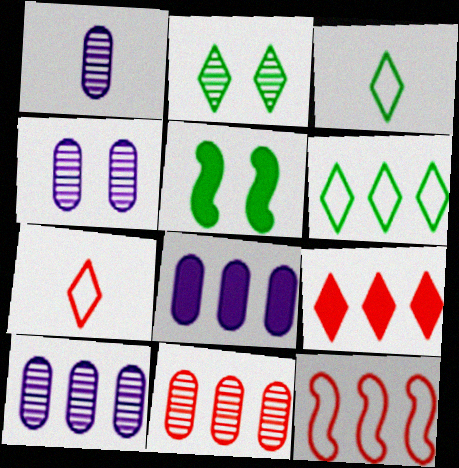[[1, 4, 10], 
[5, 7, 10], 
[9, 11, 12]]